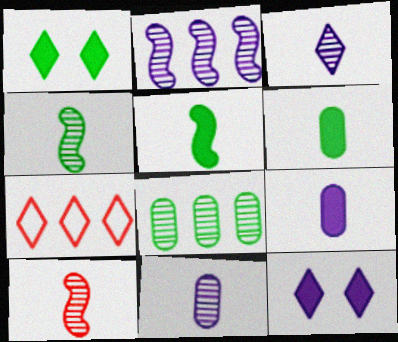[[1, 3, 7]]